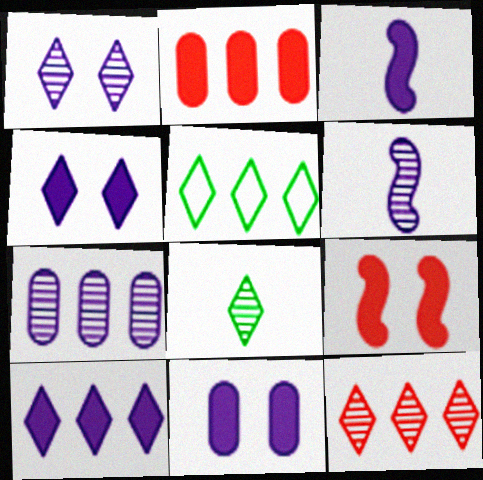[[1, 6, 7], 
[1, 8, 12], 
[3, 10, 11], 
[5, 10, 12]]